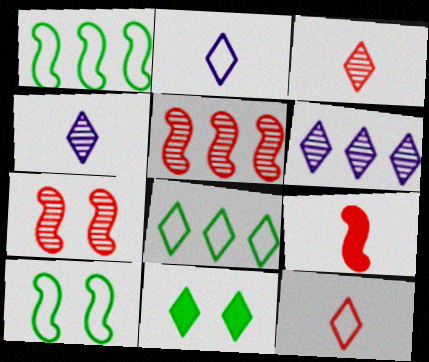[[6, 11, 12]]